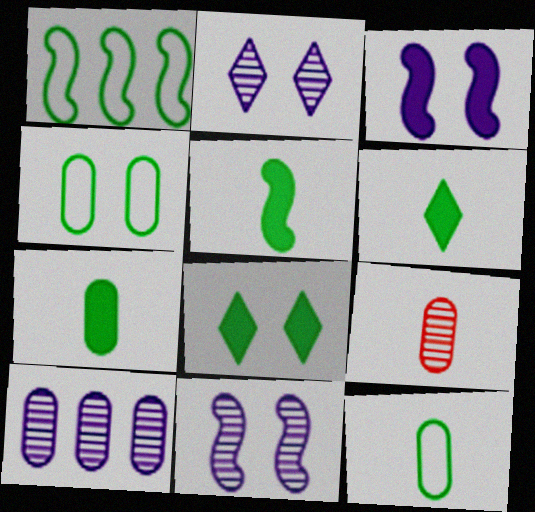[[5, 6, 7]]